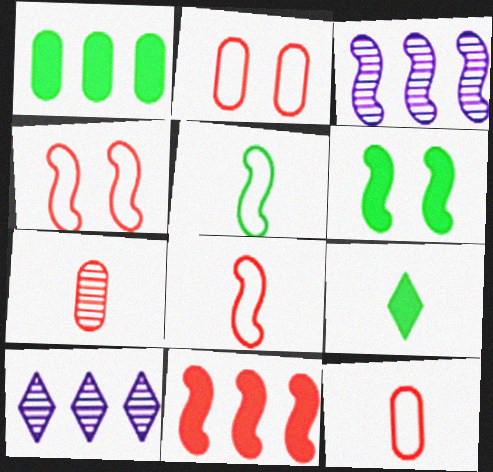[[1, 6, 9], 
[2, 3, 9], 
[3, 6, 8], 
[6, 10, 12]]